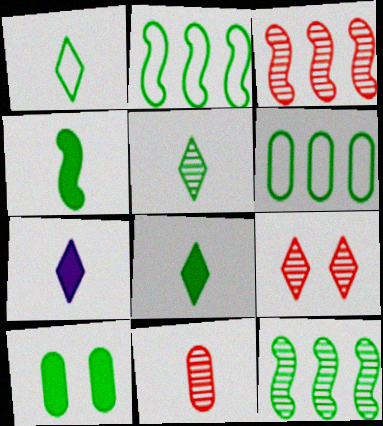[[1, 5, 8], 
[1, 10, 12], 
[2, 5, 10], 
[3, 9, 11]]